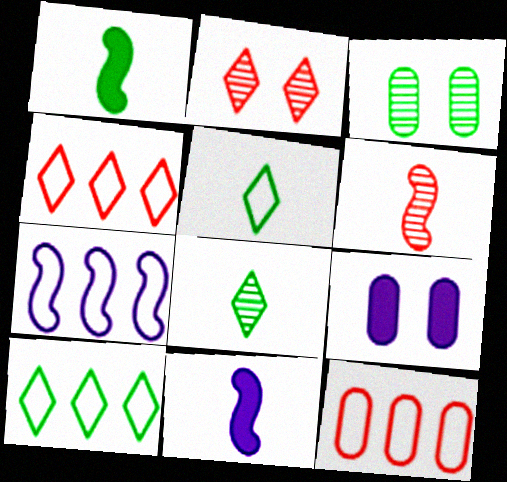[[1, 3, 10], 
[3, 4, 11], 
[6, 9, 10], 
[7, 10, 12]]